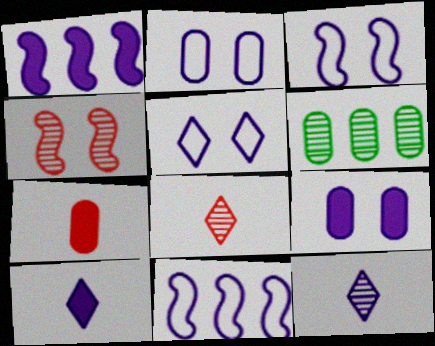[[1, 2, 12], 
[1, 9, 10], 
[2, 3, 5], 
[2, 6, 7], 
[4, 6, 12], 
[9, 11, 12]]